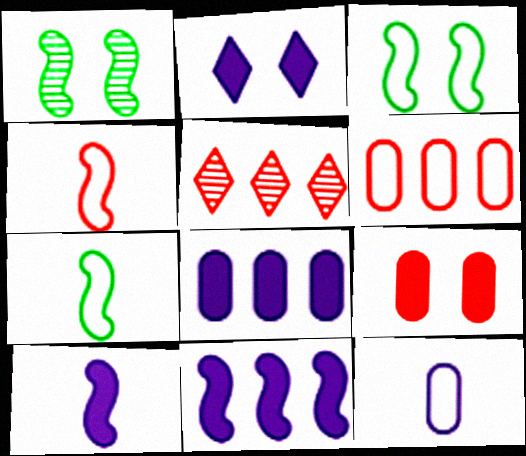[[1, 4, 11], 
[2, 8, 10], 
[4, 5, 9]]